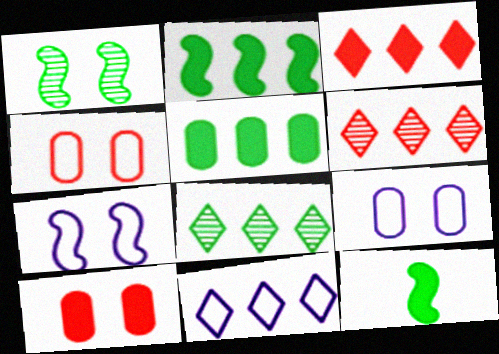[[3, 8, 11], 
[6, 9, 12]]